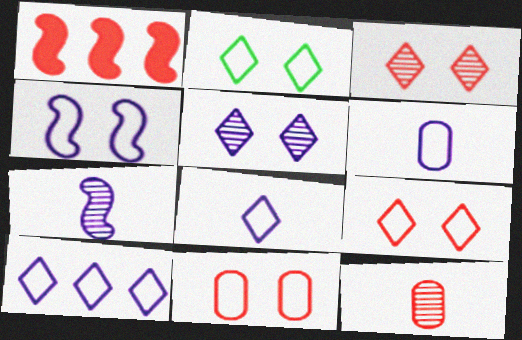[[1, 9, 12], 
[2, 4, 11], 
[4, 6, 10]]